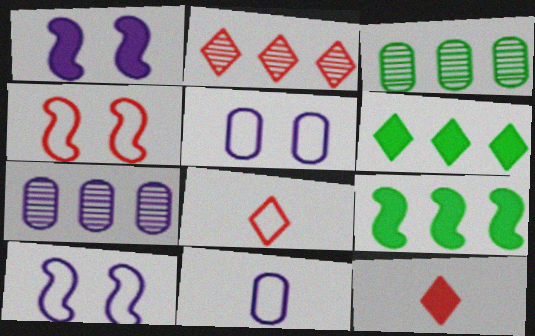[[1, 3, 8], 
[3, 10, 12]]